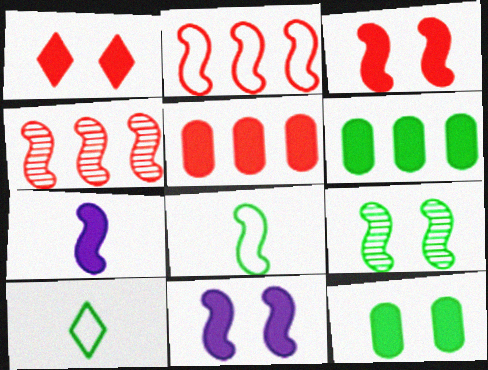[[1, 6, 7], 
[1, 11, 12], 
[2, 7, 9], 
[4, 8, 11], 
[6, 9, 10]]